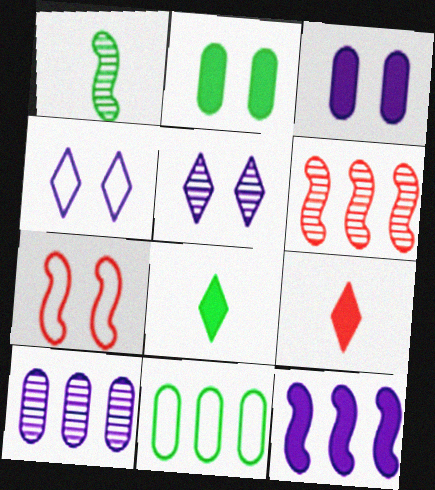[[1, 7, 12], 
[2, 5, 7], 
[2, 9, 12], 
[7, 8, 10]]